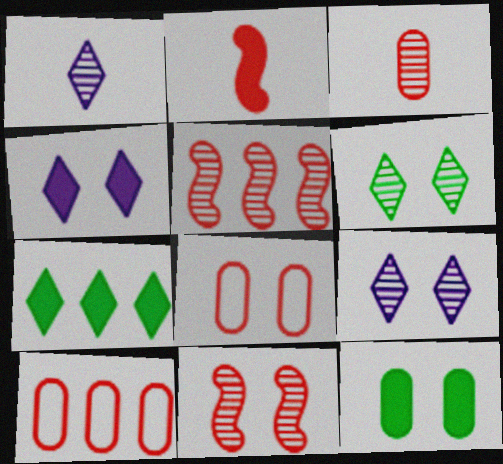[]